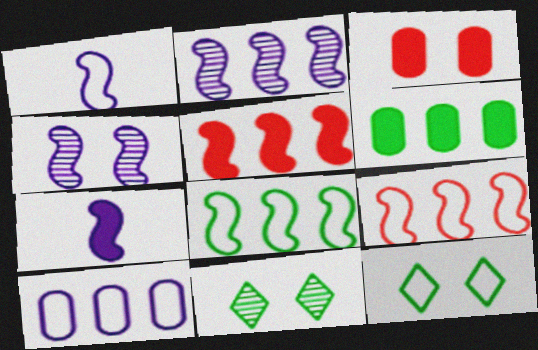[[2, 5, 8], 
[3, 4, 12]]